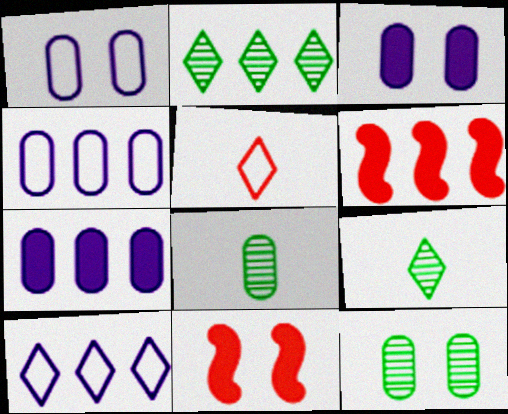[[1, 6, 9], 
[2, 4, 6], 
[4, 9, 11], 
[8, 10, 11]]